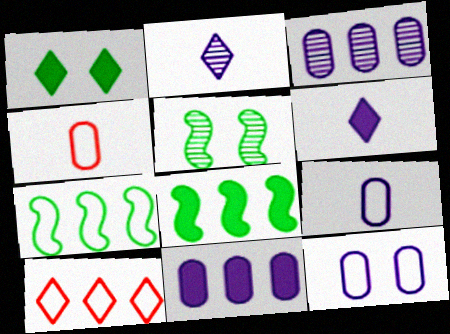[[1, 2, 10], 
[3, 8, 10]]